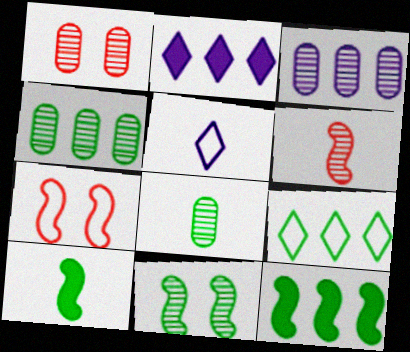[[1, 3, 8], 
[1, 5, 12], 
[2, 7, 8], 
[4, 9, 12]]